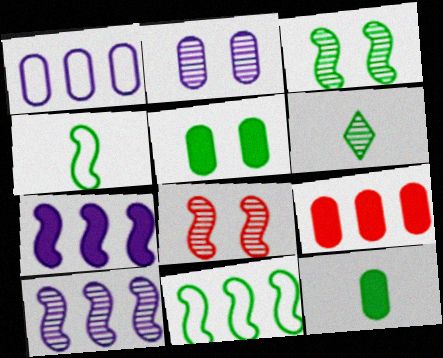[[4, 6, 12], 
[4, 7, 8], 
[5, 6, 11]]